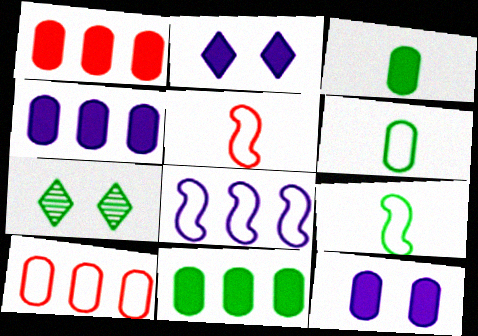[[1, 3, 12], 
[1, 4, 11], 
[4, 5, 7], 
[7, 9, 11]]